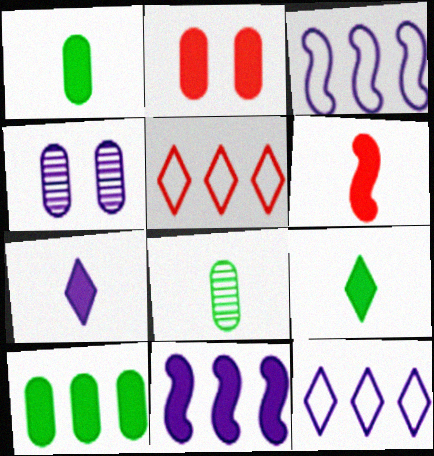[[1, 6, 7], 
[2, 9, 11], 
[3, 4, 7]]